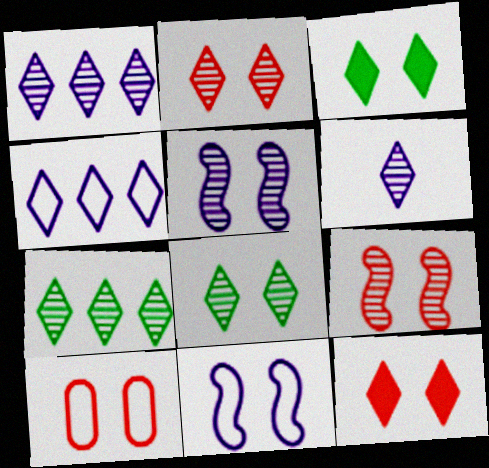[[2, 6, 7], 
[3, 5, 10], 
[9, 10, 12]]